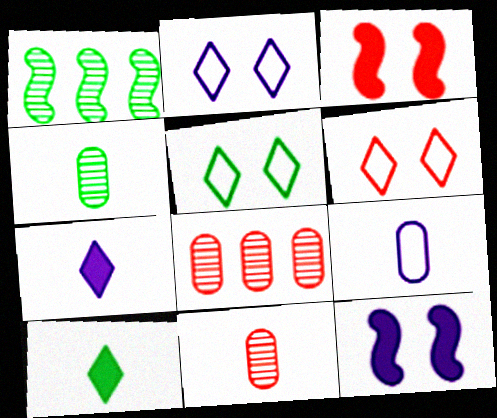[[2, 5, 6]]